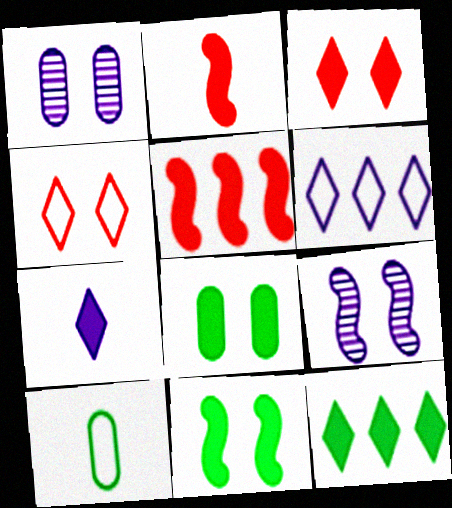[[1, 4, 11], 
[3, 7, 12], 
[4, 8, 9], 
[5, 7, 8]]